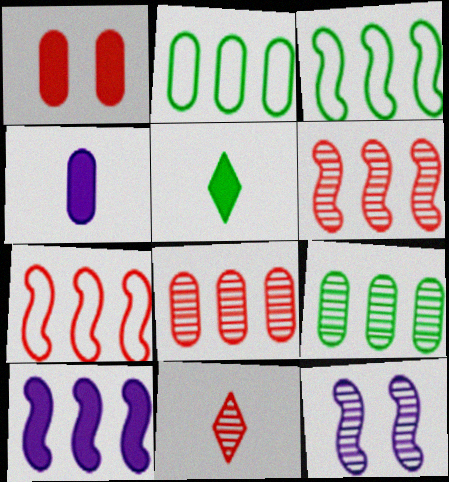[[1, 5, 10], 
[1, 7, 11], 
[3, 6, 10], 
[9, 11, 12]]